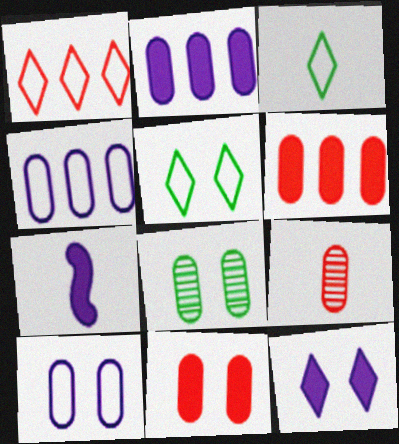[[1, 7, 8], 
[2, 7, 12], 
[3, 7, 9], 
[8, 10, 11]]